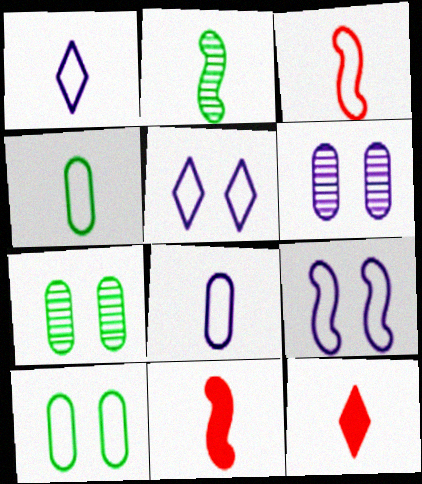[[1, 3, 4], 
[2, 8, 12]]